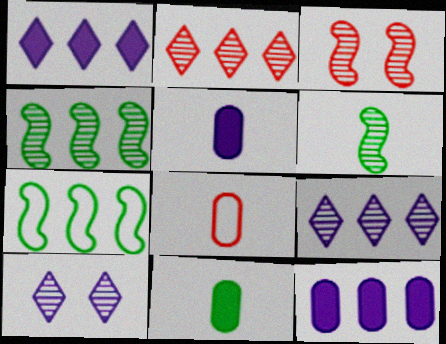[[2, 7, 12]]